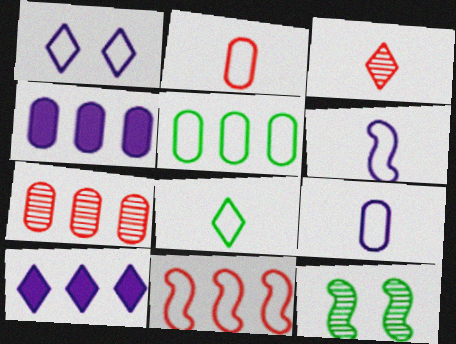[[2, 6, 8], 
[2, 10, 12], 
[4, 5, 7]]